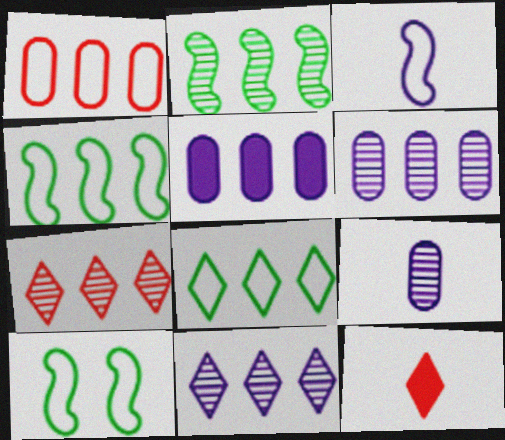[[2, 6, 7], 
[4, 5, 7], 
[6, 10, 12]]